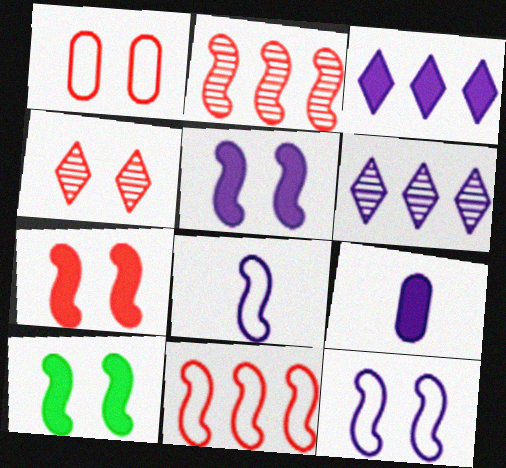[[1, 4, 7], 
[2, 8, 10], 
[3, 5, 9], 
[5, 7, 10], 
[6, 9, 12]]